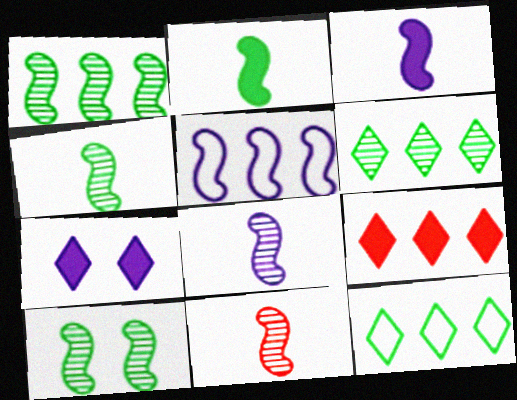[[1, 4, 10], 
[4, 8, 11]]